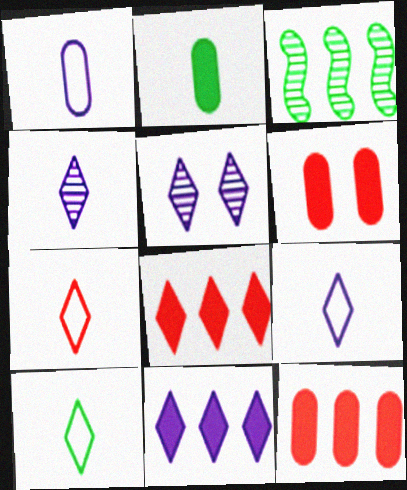[[3, 6, 9], 
[5, 8, 10], 
[5, 9, 11], 
[7, 9, 10]]